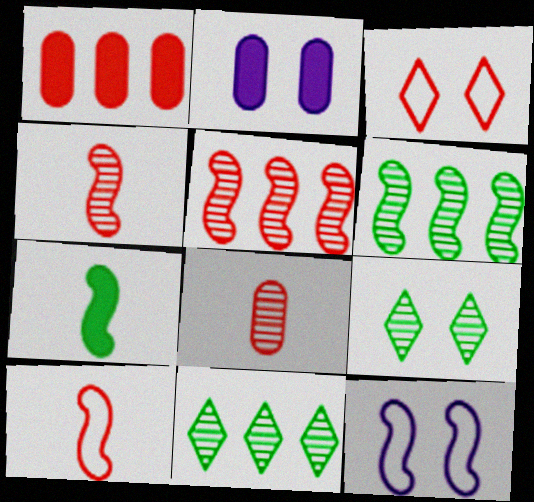[[1, 3, 4], 
[2, 10, 11], 
[5, 7, 12]]